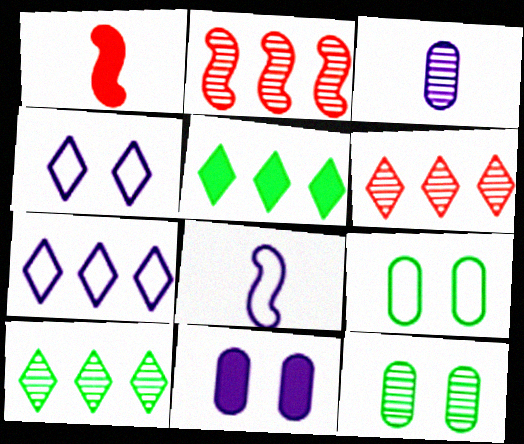[[1, 5, 11], 
[1, 7, 12], 
[5, 6, 7]]